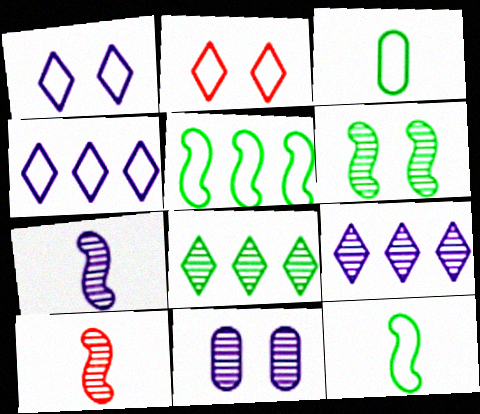[[7, 9, 11], 
[8, 10, 11]]